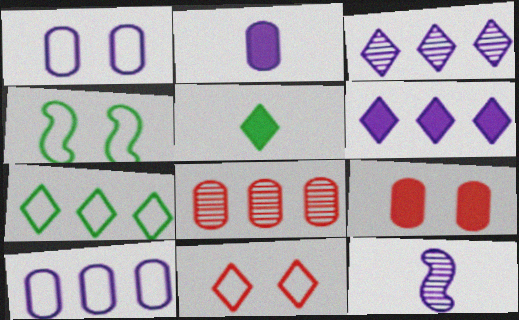[[1, 4, 11], 
[1, 6, 12], 
[3, 5, 11], 
[7, 9, 12]]